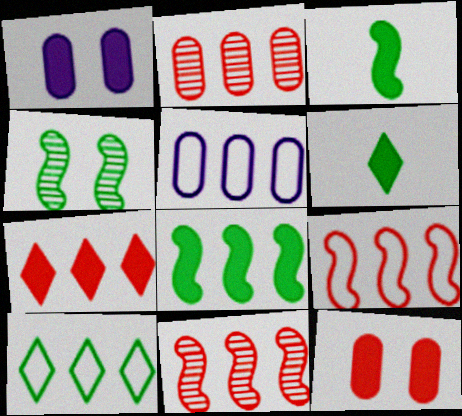[[1, 3, 7], 
[2, 7, 9], 
[5, 9, 10]]